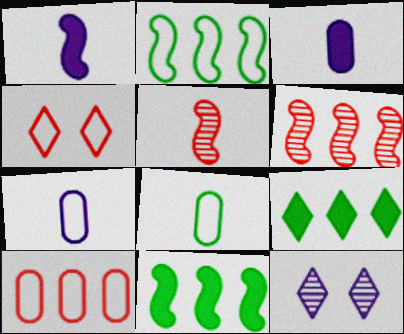[[2, 4, 7]]